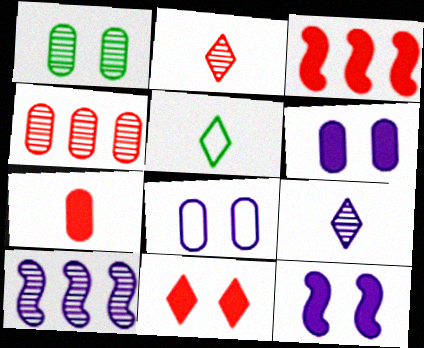[[1, 2, 10], 
[3, 7, 11], 
[4, 5, 12]]